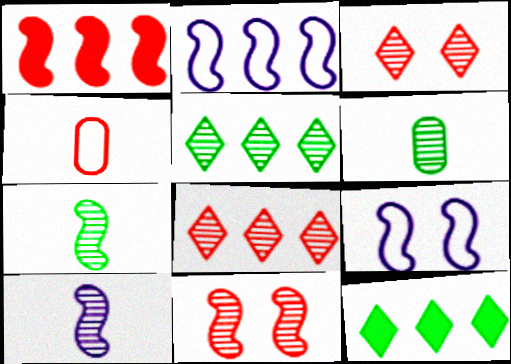[[1, 3, 4], 
[1, 7, 9]]